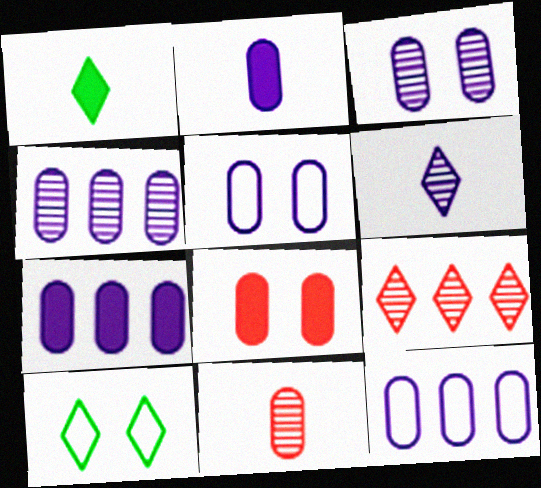[[2, 3, 12], 
[2, 4, 5], 
[4, 7, 12]]